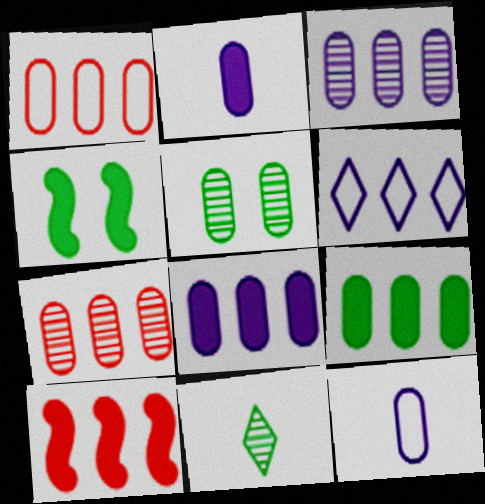[[1, 2, 5], 
[1, 3, 9]]